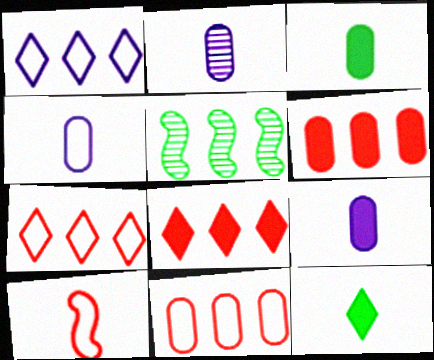[[1, 5, 6], 
[2, 4, 9], 
[2, 10, 12]]